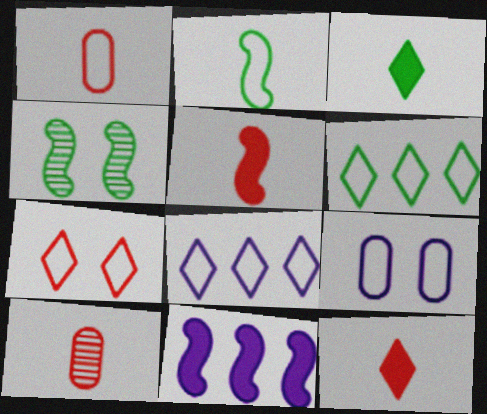[]